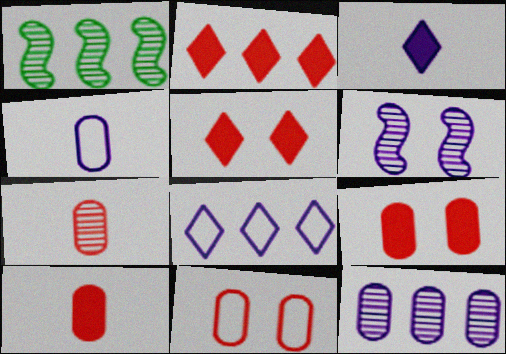[[1, 3, 11], 
[1, 4, 5]]